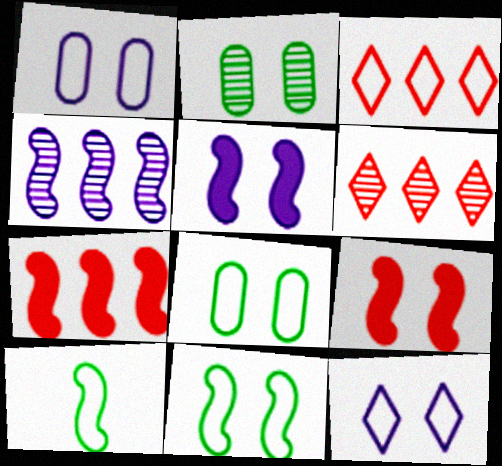[[1, 3, 10], 
[2, 9, 12], 
[4, 9, 10]]